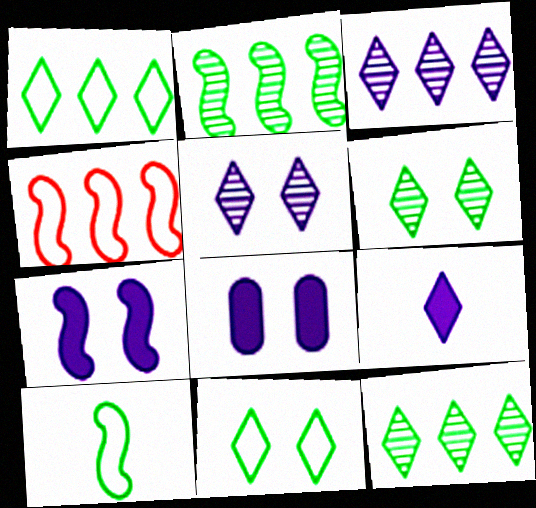[]